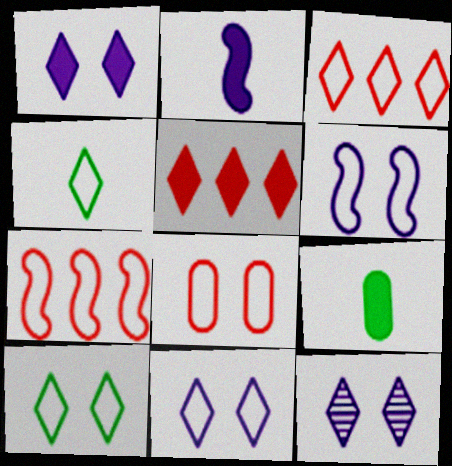[[1, 11, 12], 
[3, 4, 11], 
[4, 5, 12], 
[6, 8, 10], 
[7, 9, 12]]